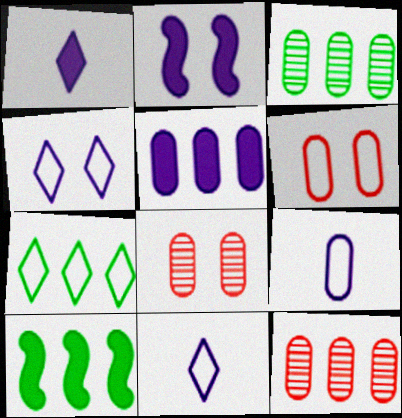[[1, 2, 5], 
[3, 7, 10], 
[8, 10, 11]]